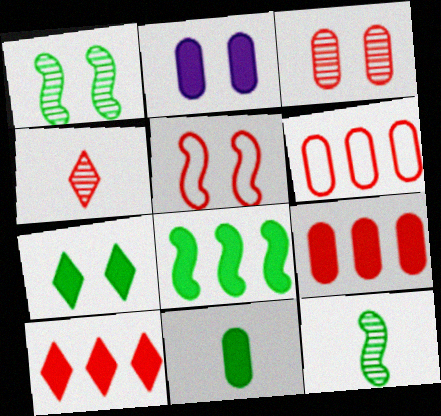[[2, 9, 11], 
[4, 5, 9], 
[7, 8, 11]]